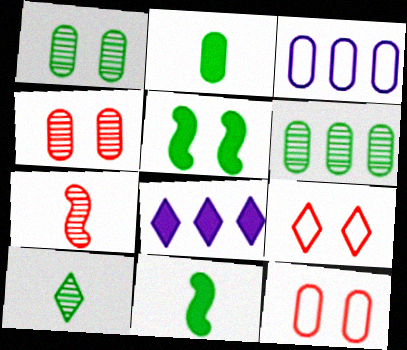[[2, 3, 4], 
[8, 9, 10]]